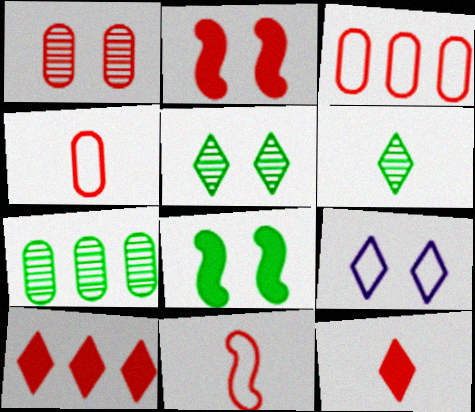[[1, 8, 9], 
[1, 10, 11], 
[6, 9, 10]]